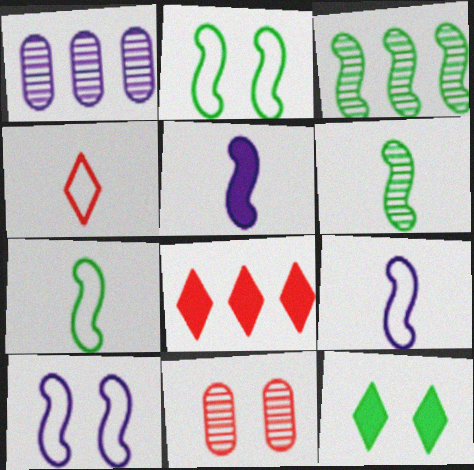[[10, 11, 12]]